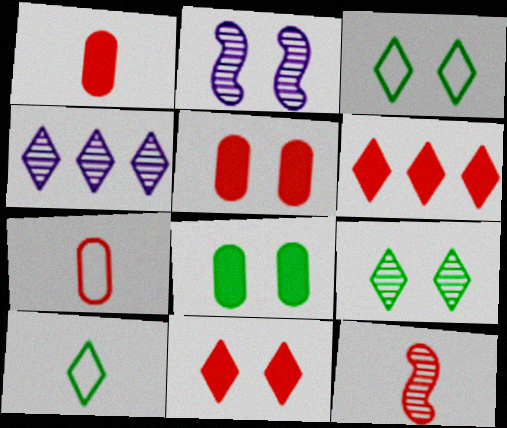[[2, 3, 5], 
[4, 10, 11]]